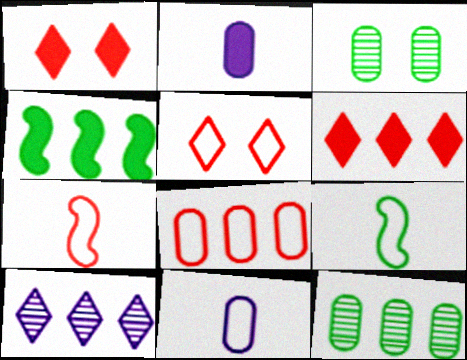[[1, 2, 4], 
[2, 3, 8], 
[4, 8, 10], 
[5, 7, 8]]